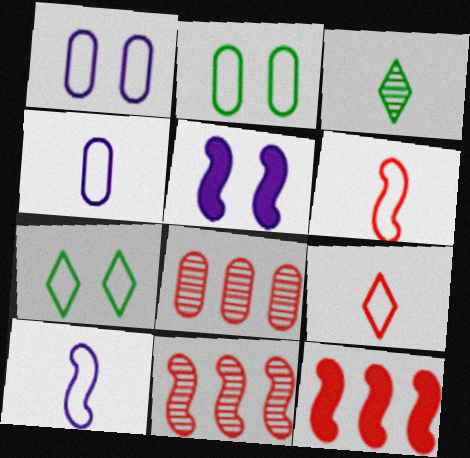[[1, 3, 12]]